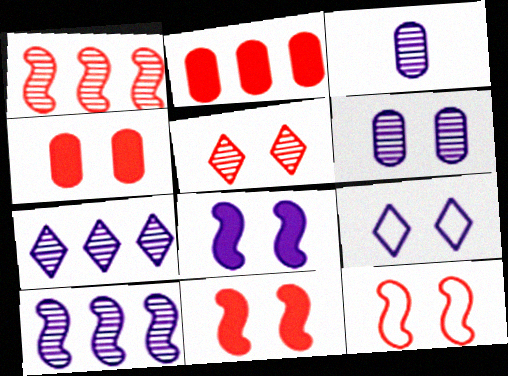[[4, 5, 12], 
[6, 8, 9]]